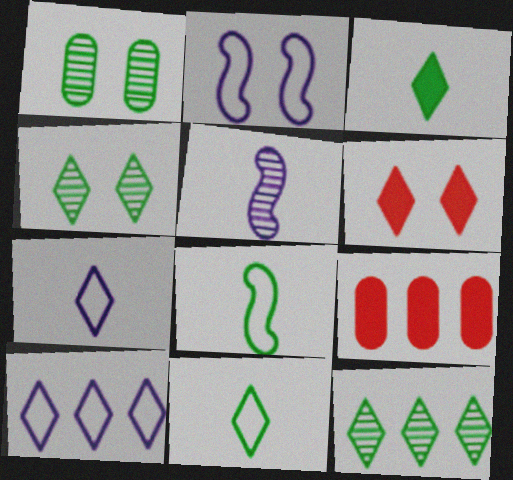[[1, 2, 6], 
[6, 7, 12]]